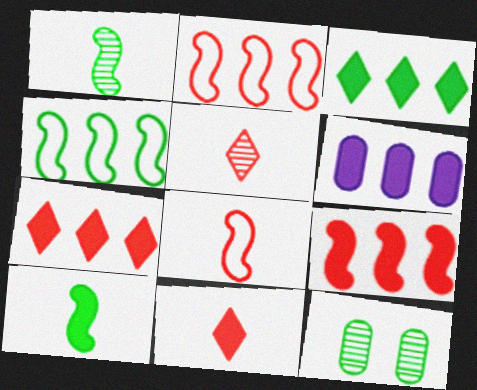[[3, 6, 9]]